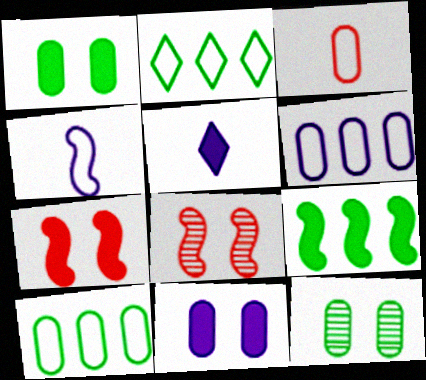[[4, 8, 9], 
[5, 8, 10]]